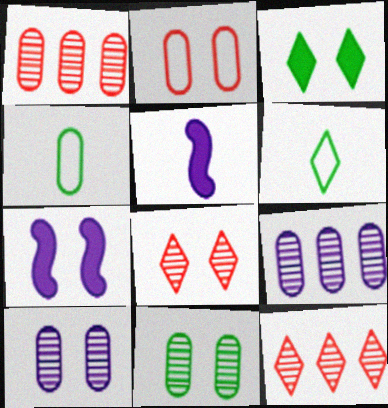[[1, 6, 7], 
[4, 7, 12]]